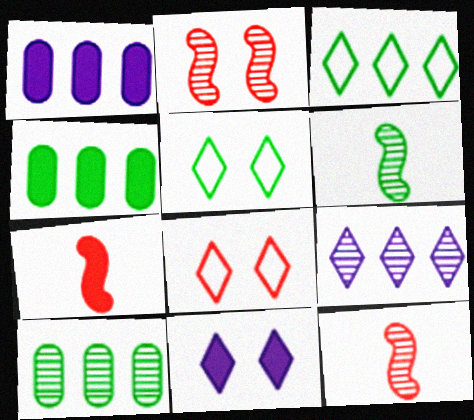[[1, 5, 12], 
[1, 6, 8], 
[4, 5, 6], 
[4, 7, 11]]